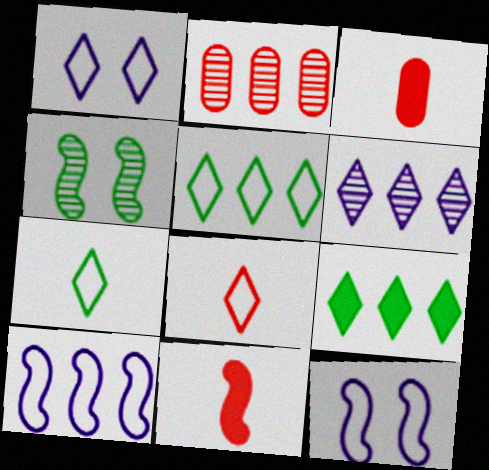[[1, 5, 8], 
[2, 9, 10], 
[4, 10, 11]]